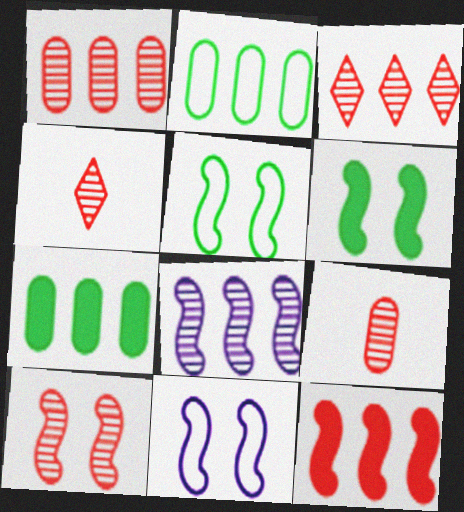[[1, 4, 10], 
[3, 9, 10], 
[4, 7, 11], 
[6, 10, 11]]